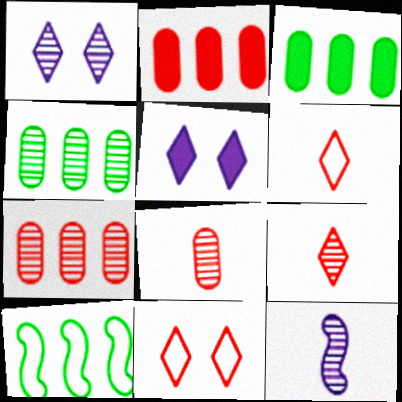[[3, 11, 12], 
[5, 8, 10]]